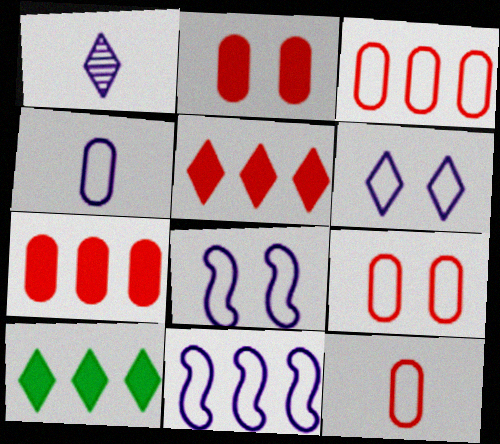[[3, 9, 12], 
[4, 6, 11]]